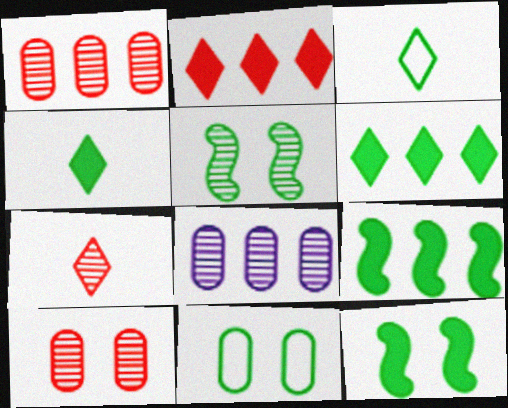[[5, 7, 8]]